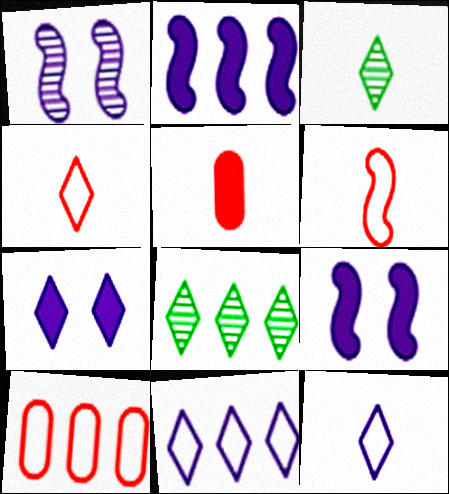[[2, 8, 10], 
[3, 9, 10], 
[4, 7, 8]]